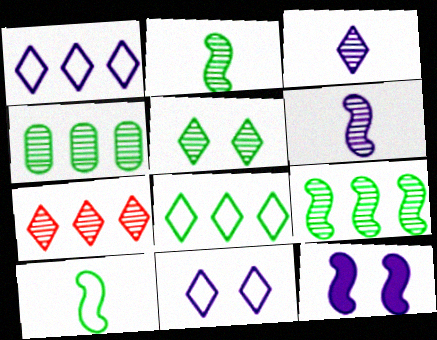[[2, 4, 5], 
[3, 5, 7]]